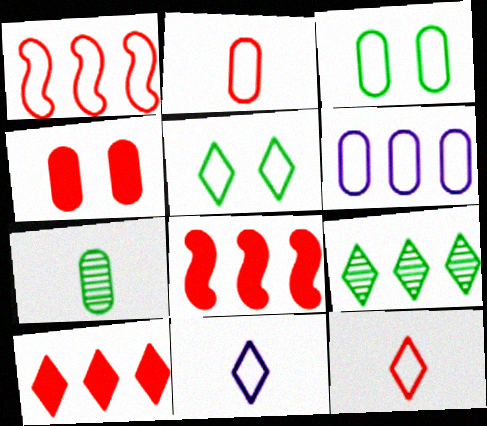[[1, 3, 11], 
[2, 3, 6], 
[4, 6, 7], 
[6, 8, 9]]